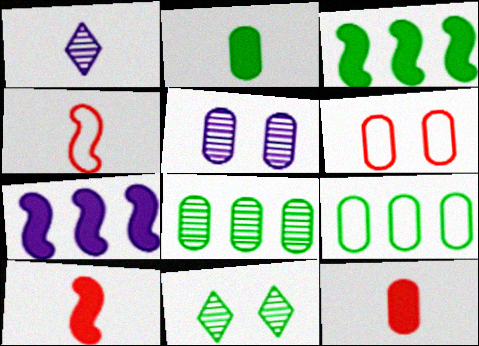[[1, 2, 4], 
[1, 3, 6], 
[5, 9, 12]]